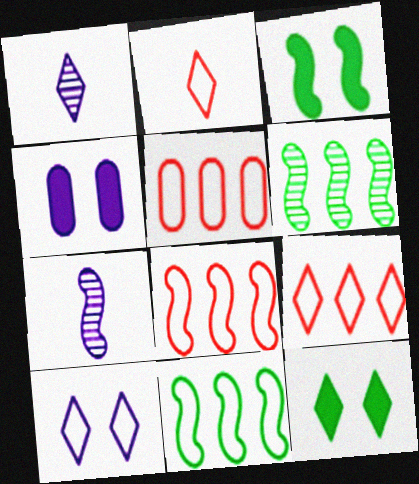[[1, 3, 5], 
[1, 9, 12], 
[2, 4, 6], 
[3, 7, 8], 
[5, 7, 12], 
[5, 8, 9]]